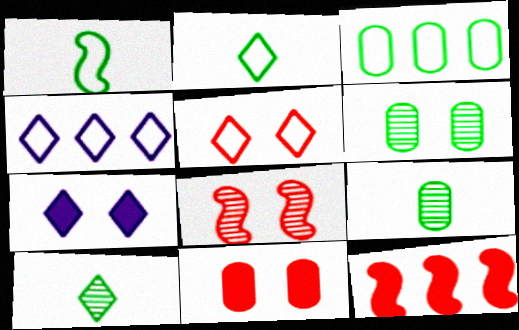[[2, 4, 5], 
[5, 8, 11]]